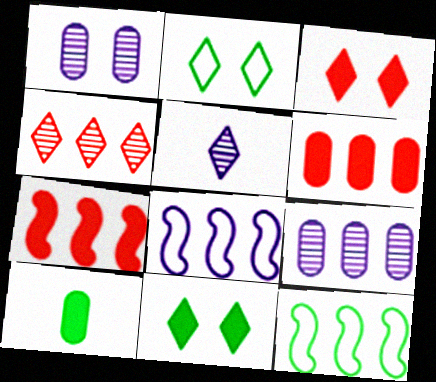[]